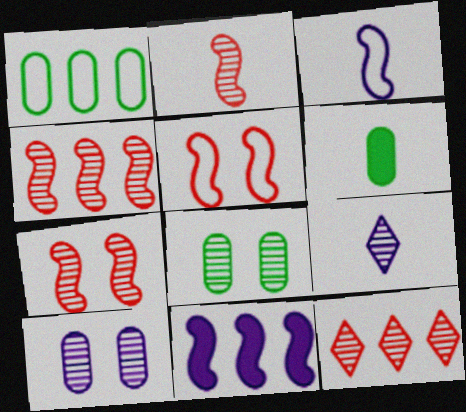[[1, 6, 8], 
[1, 11, 12], 
[2, 4, 7], 
[4, 8, 9]]